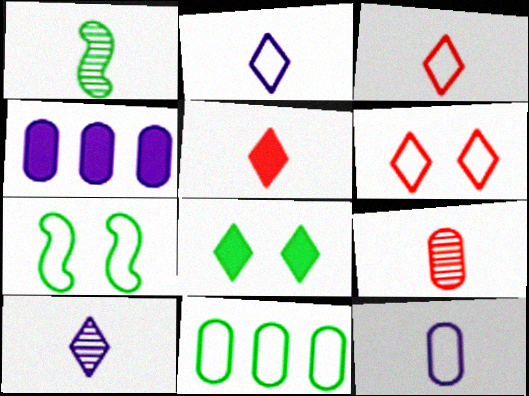[[1, 4, 6], 
[1, 5, 12], 
[1, 8, 11], 
[1, 9, 10]]